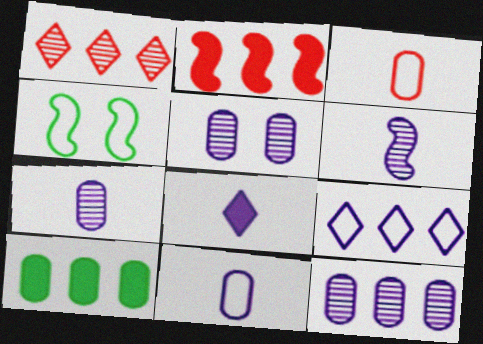[[2, 4, 6], 
[3, 4, 9], 
[3, 5, 10], 
[5, 7, 12], 
[6, 8, 11]]